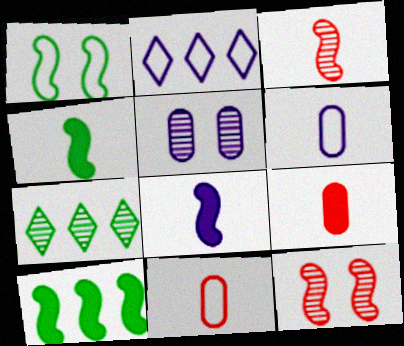[[1, 2, 11], 
[2, 5, 8], 
[3, 5, 7]]